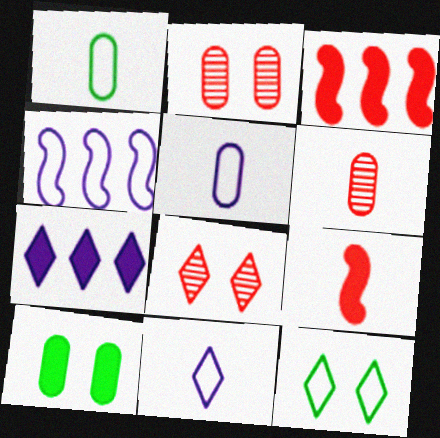[[7, 9, 10]]